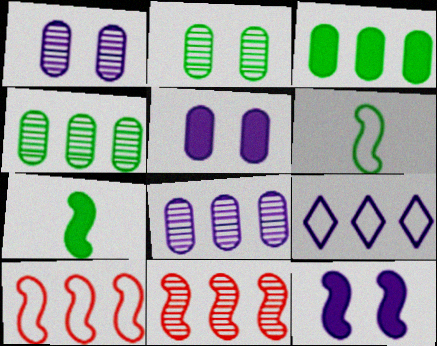[[3, 9, 11], 
[6, 11, 12]]